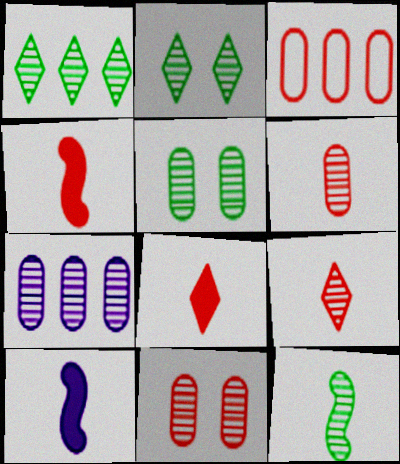[[1, 5, 12], 
[2, 3, 10], 
[5, 6, 7]]